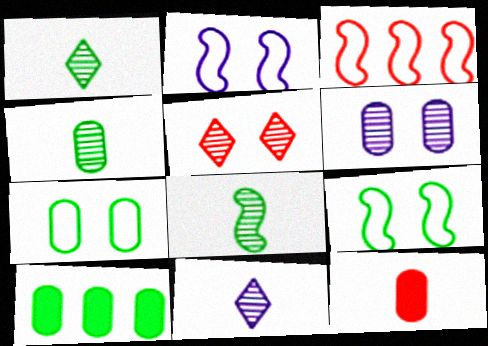[[1, 4, 8], 
[1, 9, 10], 
[3, 5, 12], 
[4, 7, 10]]